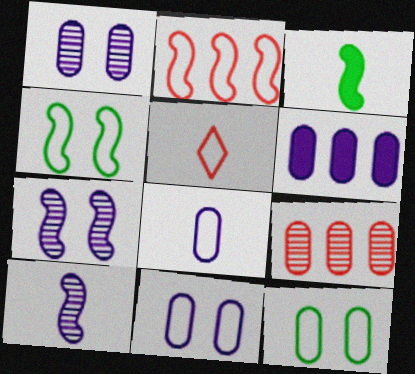[[1, 6, 8], 
[2, 3, 7]]